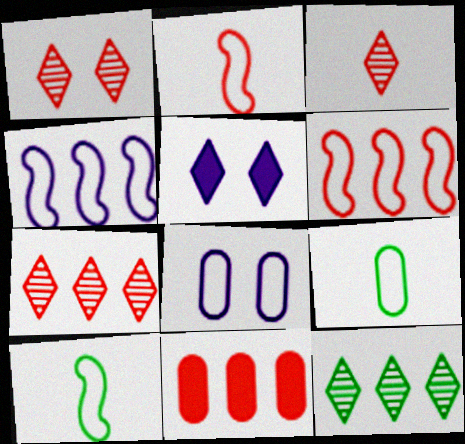[[1, 2, 11], 
[1, 3, 7], 
[4, 11, 12], 
[6, 7, 11]]